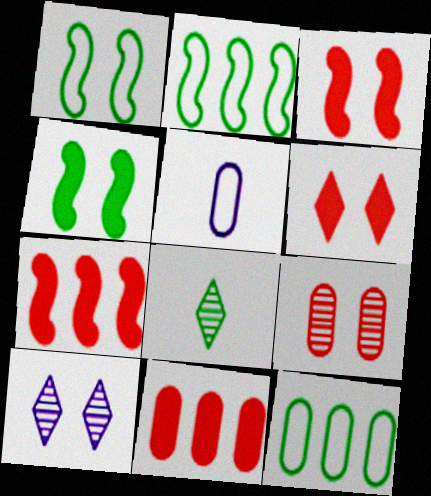[[4, 8, 12]]